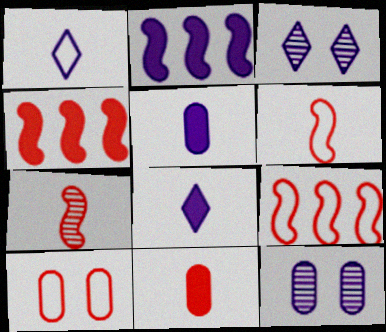[[1, 2, 12]]